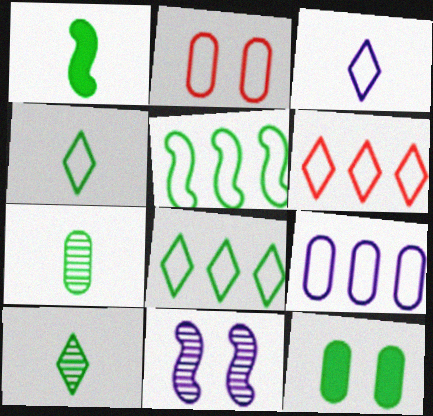[[1, 4, 7], 
[2, 3, 5], 
[5, 6, 9], 
[5, 10, 12]]